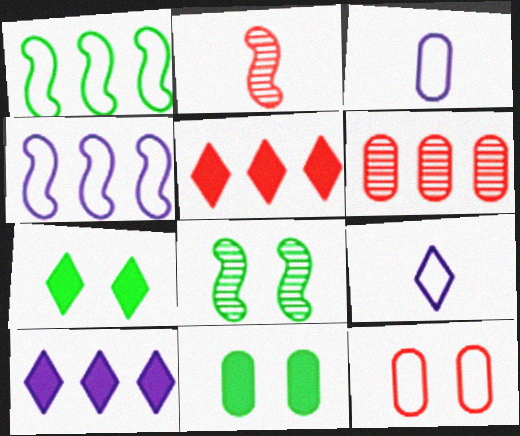[[1, 6, 10], 
[1, 9, 12], 
[2, 5, 12], 
[3, 5, 8], 
[3, 6, 11]]